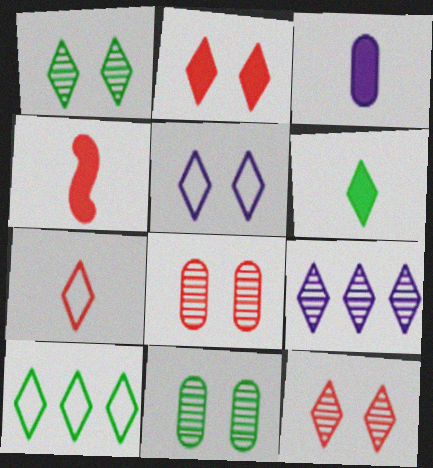[[1, 2, 5], 
[1, 6, 10], 
[3, 4, 6], 
[5, 7, 10]]